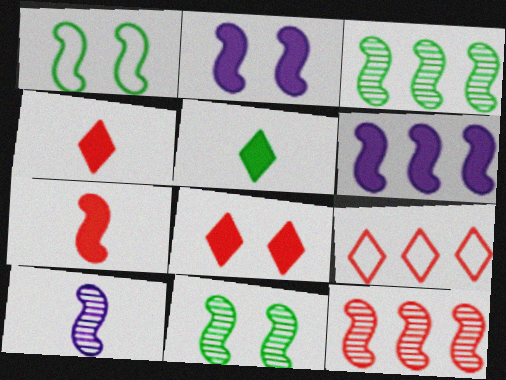[[10, 11, 12]]